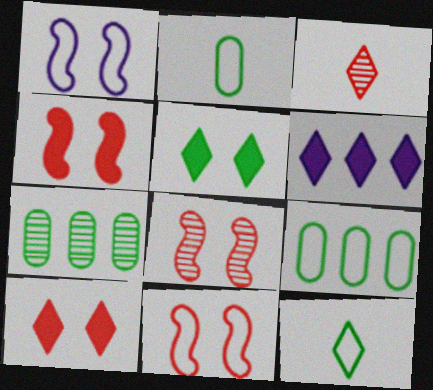[[2, 6, 8], 
[4, 8, 11]]